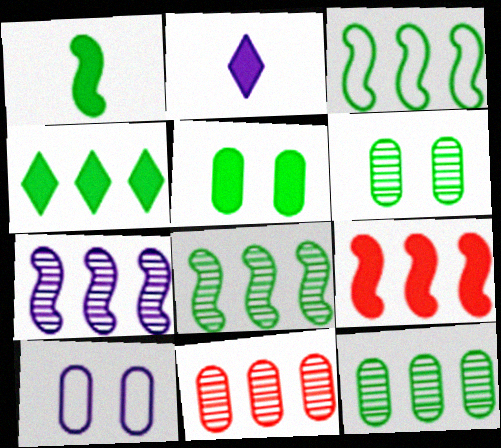[[1, 4, 5], 
[2, 5, 9], 
[2, 7, 10], 
[3, 4, 12], 
[3, 7, 9]]